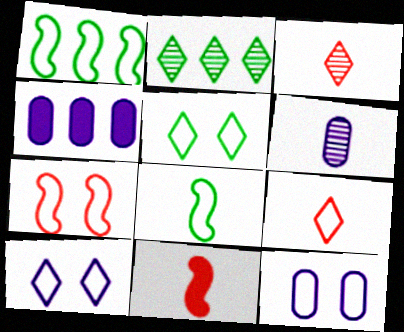[[1, 9, 12], 
[2, 11, 12], 
[4, 6, 12], 
[5, 7, 12]]